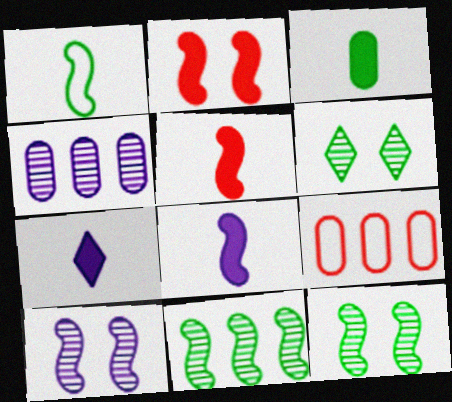[[3, 5, 7], 
[6, 8, 9], 
[7, 9, 12]]